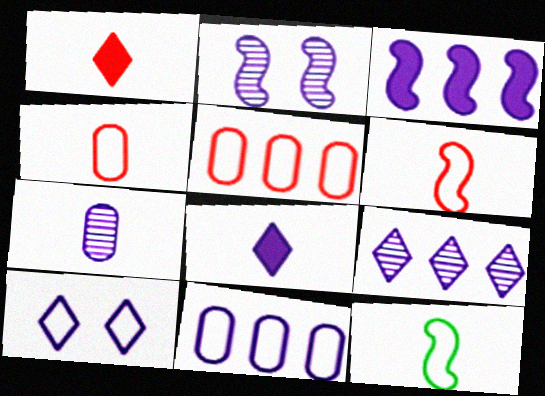[[1, 7, 12], 
[2, 7, 9], 
[2, 8, 11], 
[3, 7, 10], 
[3, 9, 11], 
[5, 10, 12], 
[8, 9, 10]]